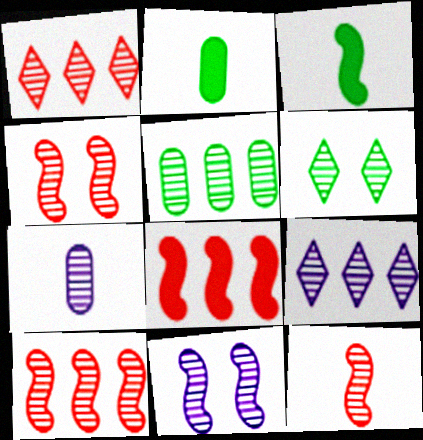[[4, 10, 12], 
[5, 9, 10], 
[6, 7, 10], 
[7, 9, 11]]